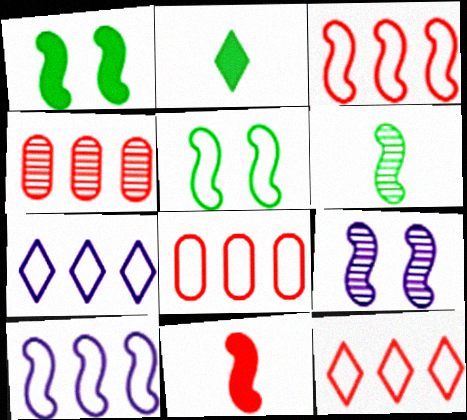[[2, 8, 9], 
[3, 8, 12]]